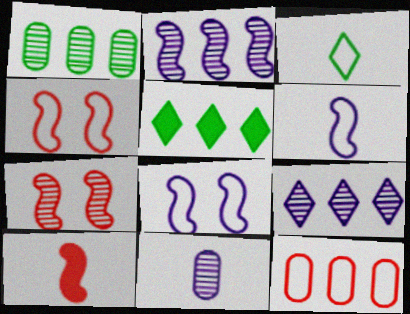[[2, 5, 12], 
[3, 8, 12], 
[3, 10, 11], 
[4, 5, 11]]